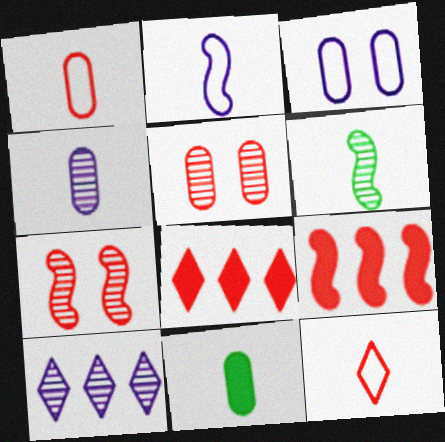[[1, 4, 11], 
[1, 7, 8], 
[3, 6, 8], 
[5, 6, 10], 
[5, 9, 12]]